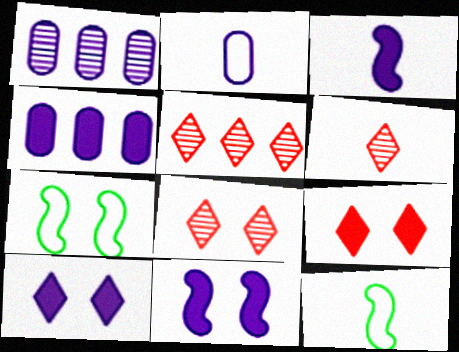[[1, 9, 12], 
[3, 4, 10], 
[4, 6, 7], 
[4, 8, 12], 
[5, 6, 8]]